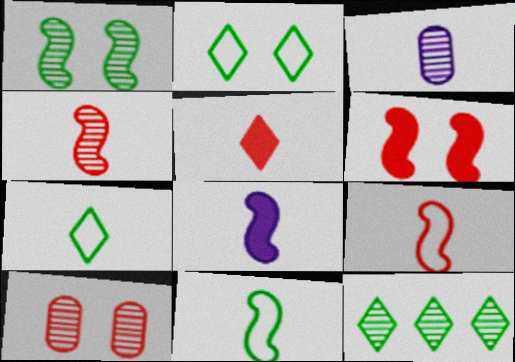[[3, 5, 11], 
[4, 8, 11]]